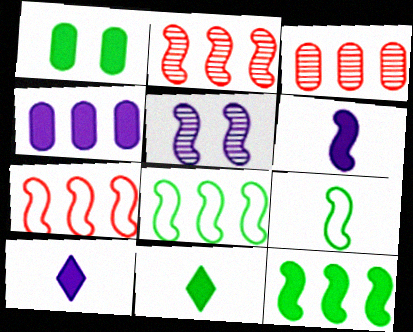[[1, 11, 12]]